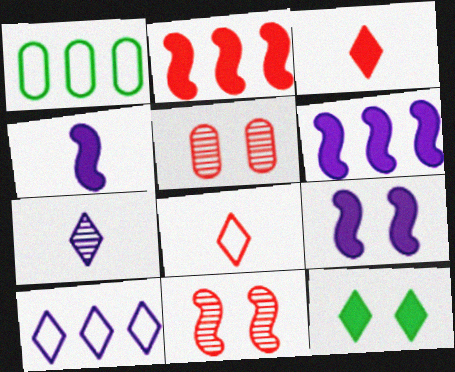[[2, 5, 8], 
[4, 6, 9]]